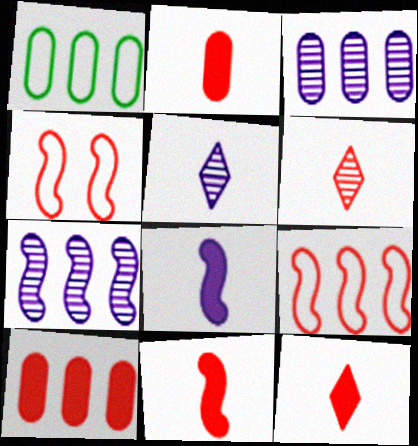[[1, 3, 10], 
[2, 11, 12], 
[4, 6, 10]]